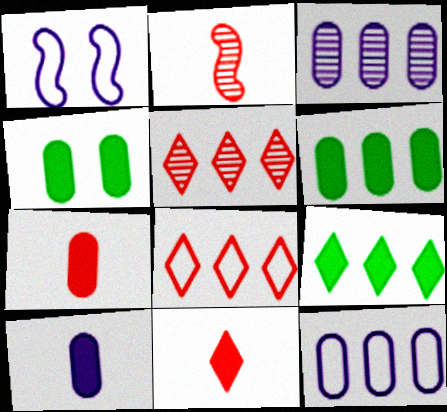[]